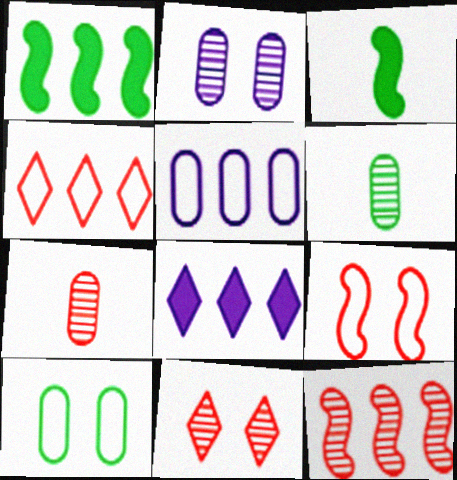[[2, 3, 4], 
[3, 5, 11], 
[6, 8, 9], 
[7, 11, 12]]